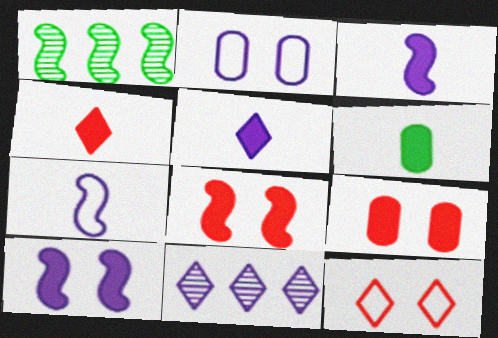[[1, 2, 4], 
[1, 7, 8], 
[2, 3, 11], 
[3, 4, 6]]